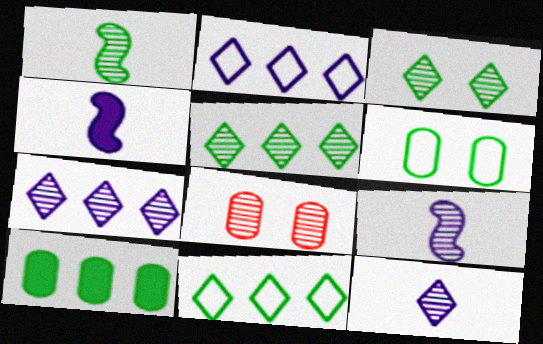[[1, 7, 8], 
[4, 8, 11], 
[5, 8, 9]]